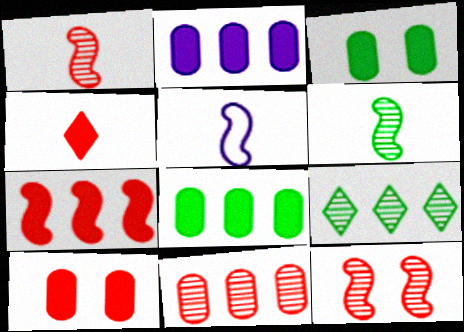[[4, 7, 10], 
[5, 9, 10]]